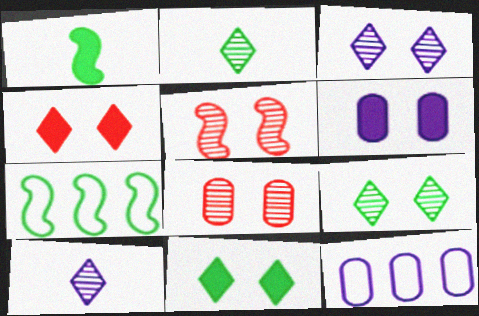[]